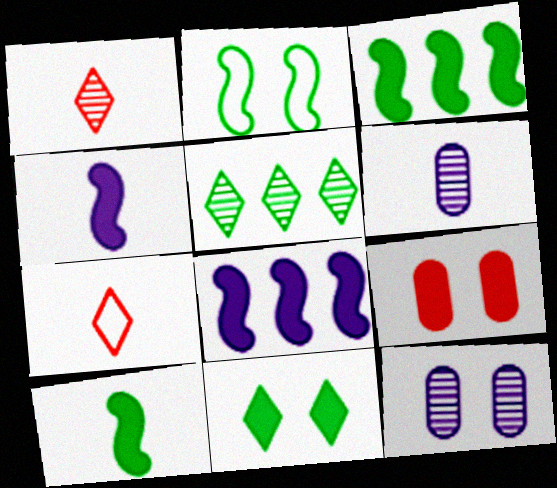[[3, 7, 12], 
[6, 7, 10]]